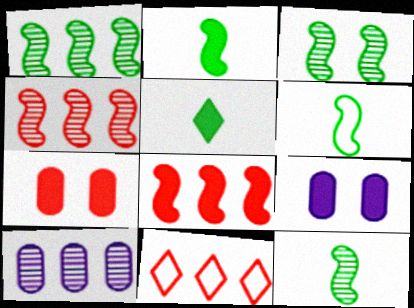[[1, 3, 12], 
[2, 6, 12], 
[5, 8, 9], 
[9, 11, 12]]